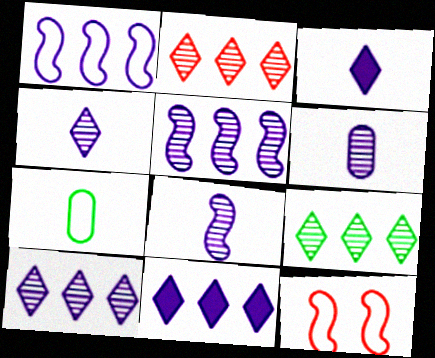[[2, 9, 10], 
[4, 6, 8]]